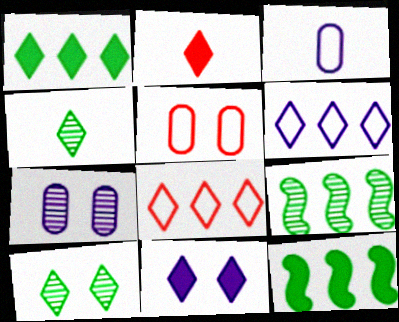[[1, 2, 11], 
[2, 6, 10], 
[4, 8, 11]]